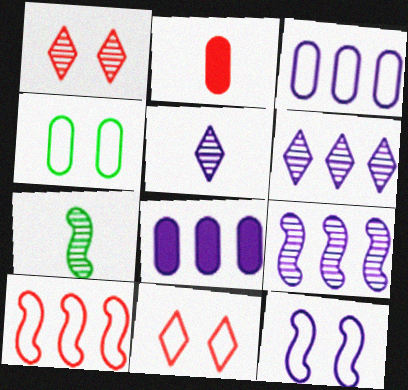[[1, 2, 10], 
[4, 11, 12], 
[5, 8, 12], 
[7, 8, 11]]